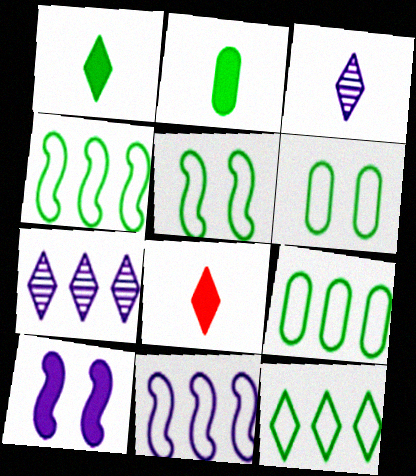[[4, 9, 12]]